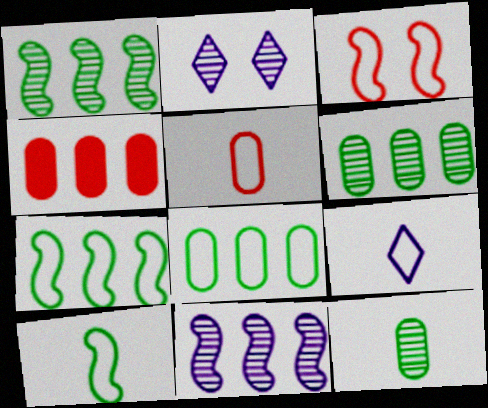[[2, 4, 10], 
[3, 8, 9], 
[5, 9, 10]]